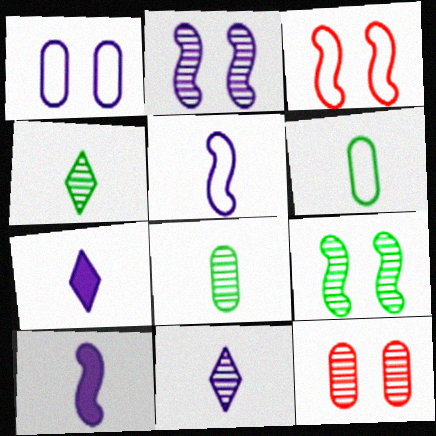[]